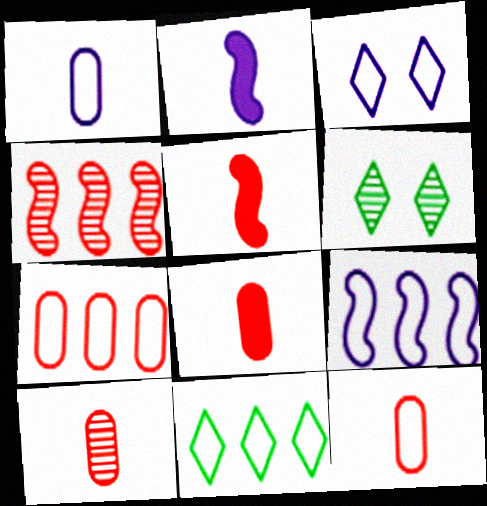[[1, 3, 9], 
[2, 6, 7], 
[6, 8, 9], 
[7, 9, 11], 
[8, 10, 12]]